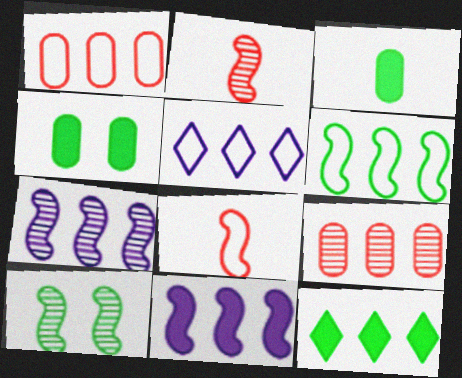[[1, 5, 6], 
[1, 7, 12], 
[2, 4, 5], 
[2, 7, 10], 
[8, 10, 11]]